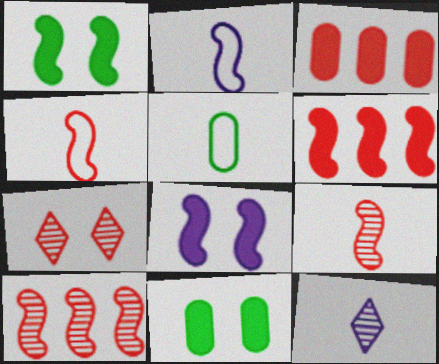[[1, 2, 10], 
[3, 4, 7]]